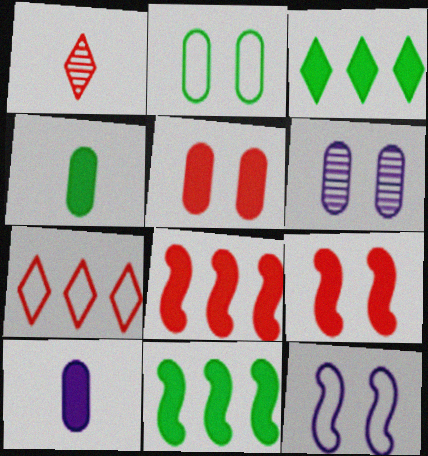[[2, 5, 6], 
[3, 9, 10]]